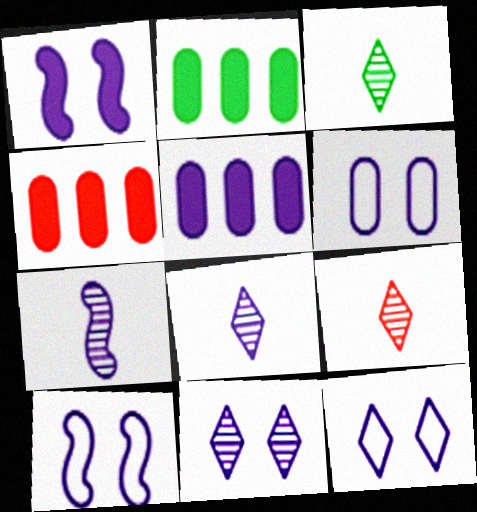[[1, 6, 11], 
[2, 4, 5], 
[2, 9, 10], 
[3, 4, 10], 
[3, 8, 9], 
[5, 7, 12], 
[5, 8, 10], 
[6, 10, 12]]